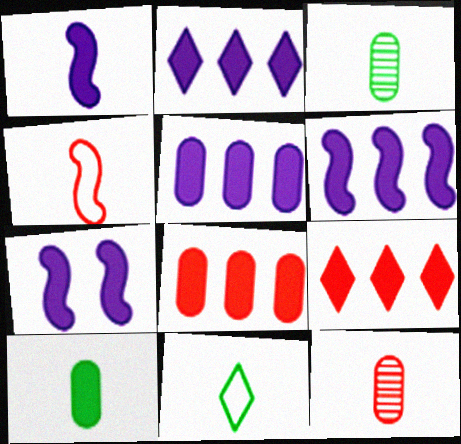[[1, 6, 7], 
[1, 11, 12], 
[2, 5, 6], 
[7, 9, 10]]